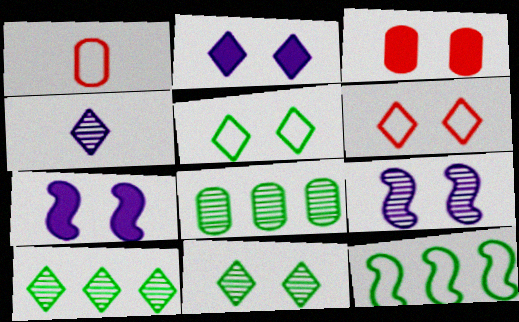[[1, 7, 10], 
[2, 6, 11], 
[3, 4, 12], 
[3, 5, 9]]